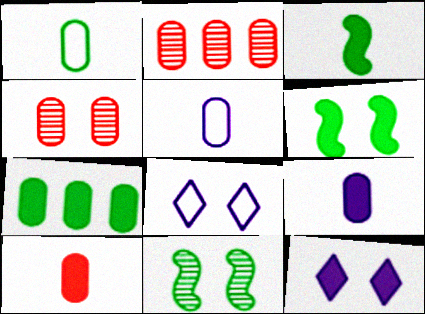[[2, 3, 8], 
[4, 5, 7], 
[4, 6, 8]]